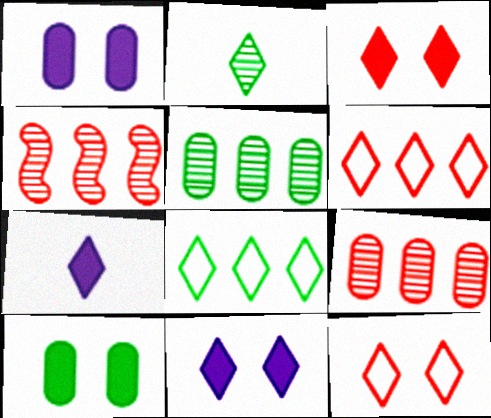[[2, 6, 11]]